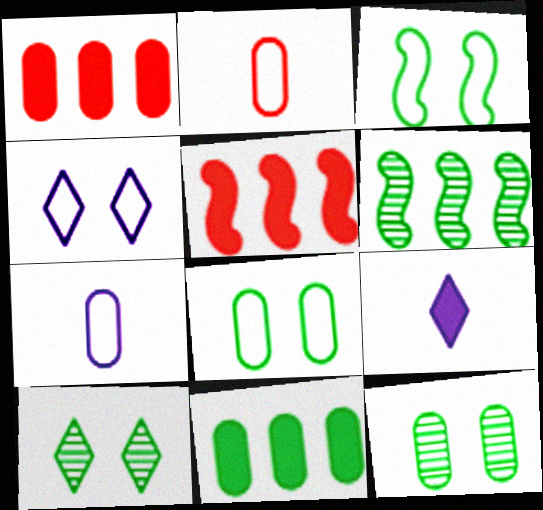[[1, 7, 12], 
[5, 7, 10]]